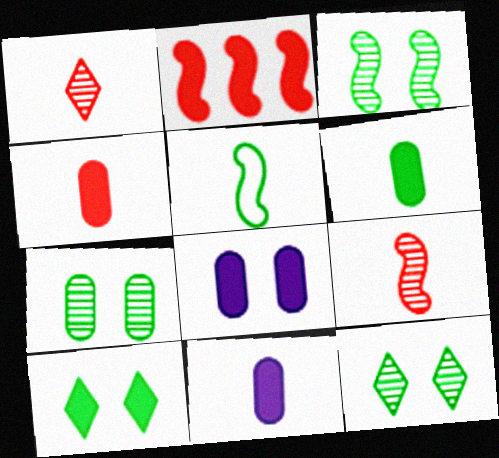[[1, 5, 11], 
[2, 10, 11], 
[3, 7, 12], 
[4, 6, 11]]